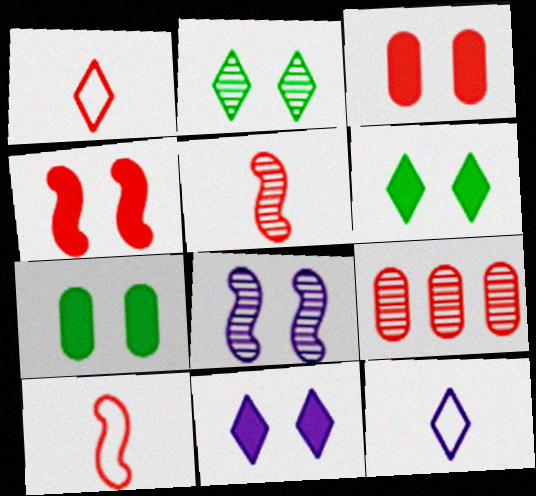[[1, 4, 9], 
[4, 7, 11]]